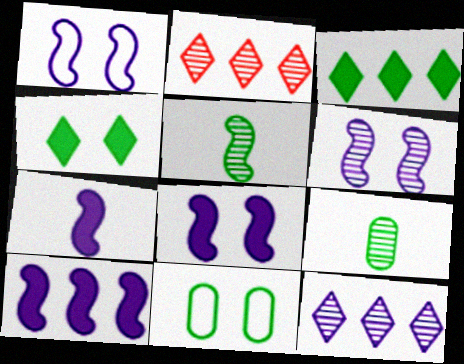[[1, 6, 8], 
[2, 6, 9], 
[2, 7, 11], 
[3, 5, 11], 
[7, 8, 10]]